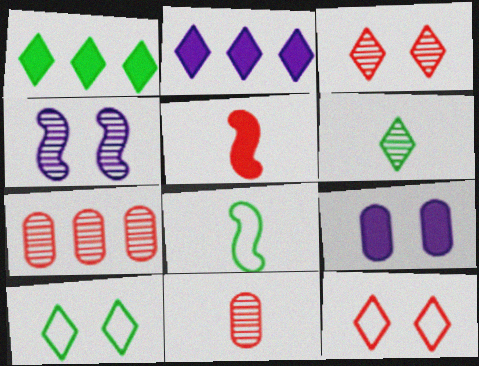[[1, 5, 9], 
[1, 6, 10], 
[2, 6, 12], 
[4, 6, 7], 
[5, 7, 12]]